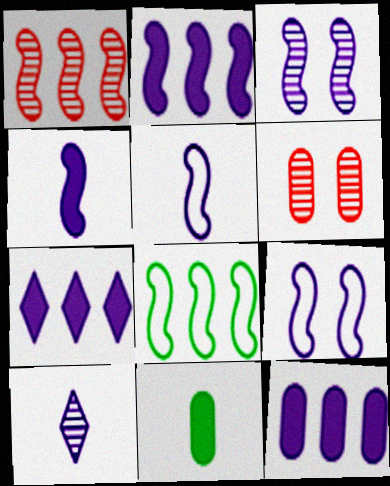[[1, 2, 8], 
[2, 3, 5], 
[2, 7, 12], 
[9, 10, 12]]